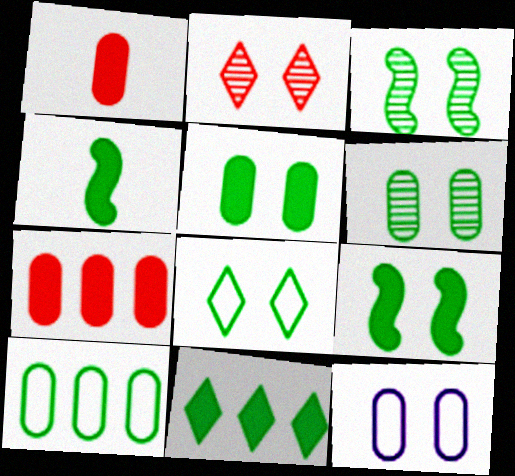[[2, 9, 12], 
[3, 5, 8], 
[4, 5, 11], 
[6, 8, 9]]